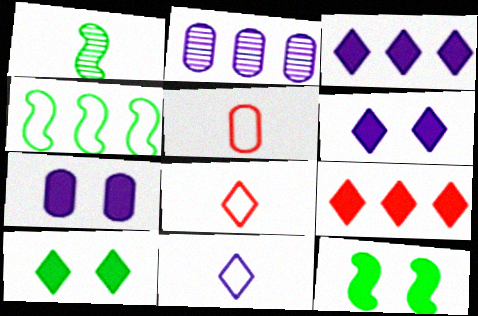[[1, 4, 12], 
[2, 4, 9], 
[2, 8, 12]]